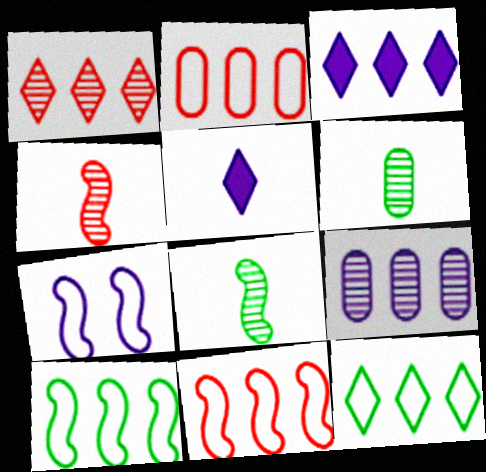[[1, 3, 12], 
[5, 7, 9]]